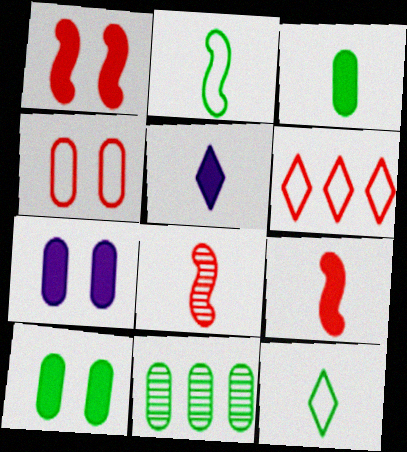[[3, 5, 9]]